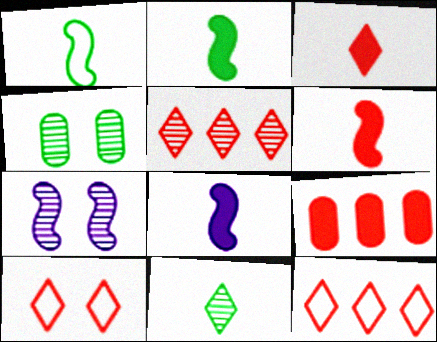[[2, 6, 8], 
[3, 5, 10], 
[4, 8, 12]]